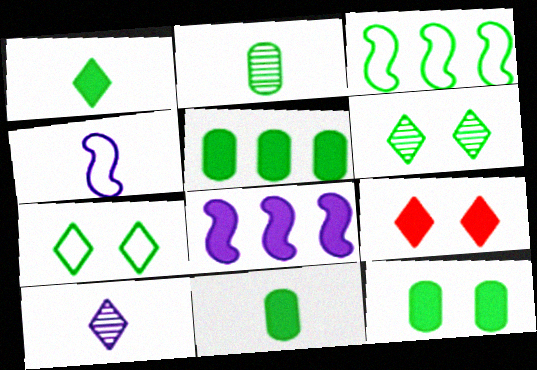[[3, 6, 11], 
[5, 11, 12], 
[8, 9, 11]]